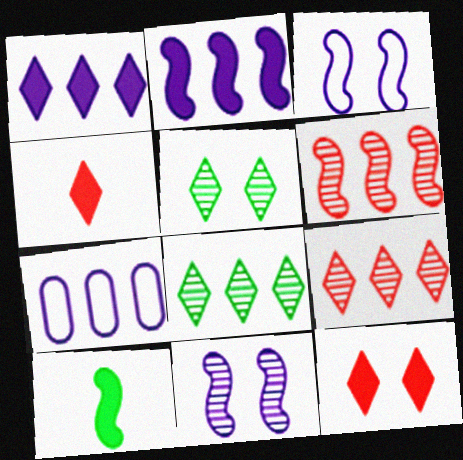[[3, 6, 10]]